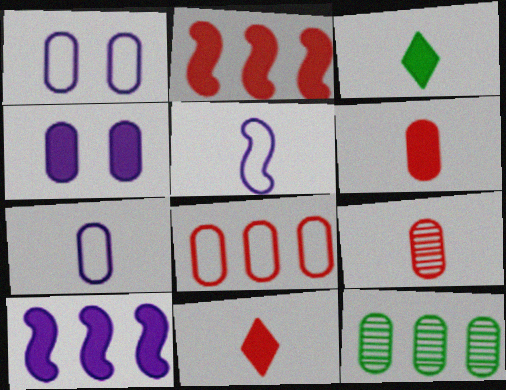[[1, 6, 12], 
[2, 3, 4], 
[3, 5, 9]]